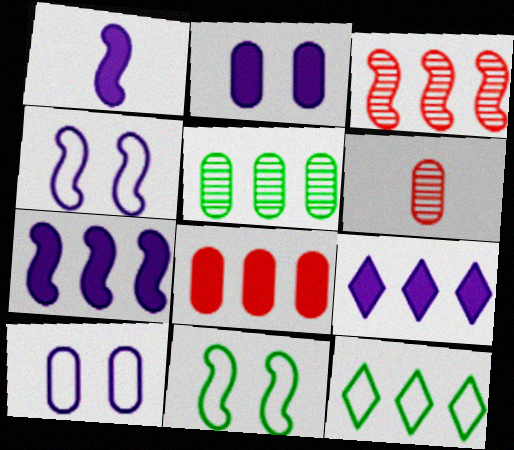[[1, 2, 9], 
[1, 3, 11], 
[6, 9, 11]]